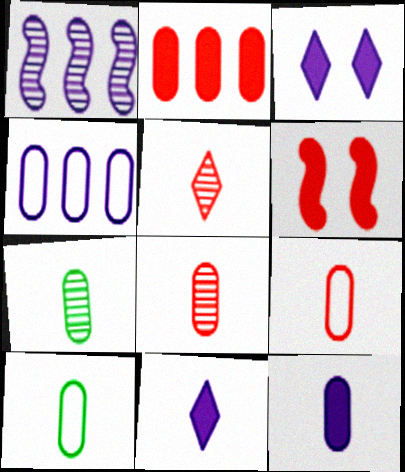[[7, 9, 12], 
[8, 10, 12]]